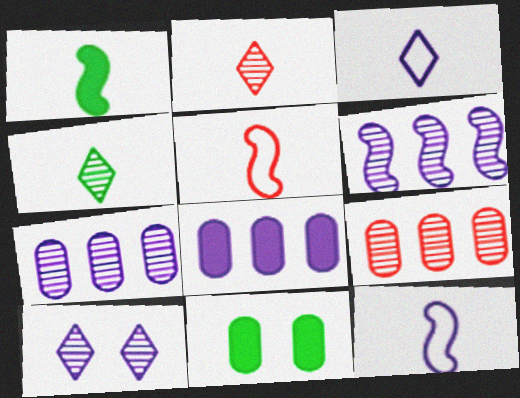[[8, 10, 12]]